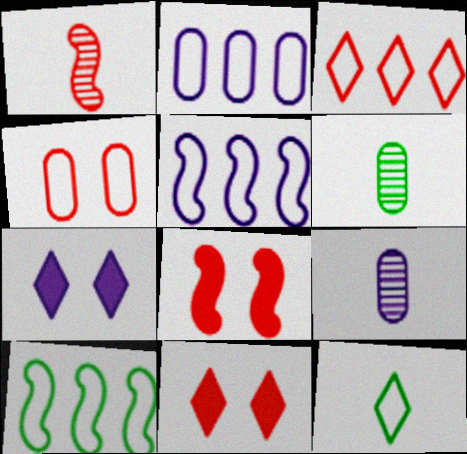[[2, 3, 10], 
[4, 5, 12], 
[5, 6, 11], 
[5, 7, 9], 
[9, 10, 11]]